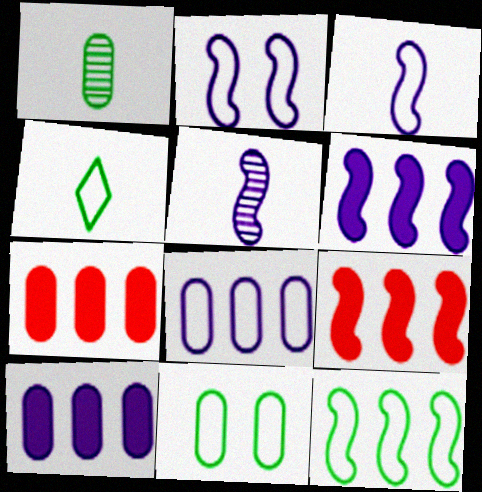[[2, 5, 6], 
[4, 11, 12]]